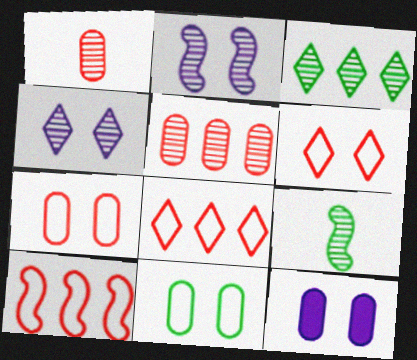[[1, 2, 3], 
[4, 5, 9], 
[8, 9, 12]]